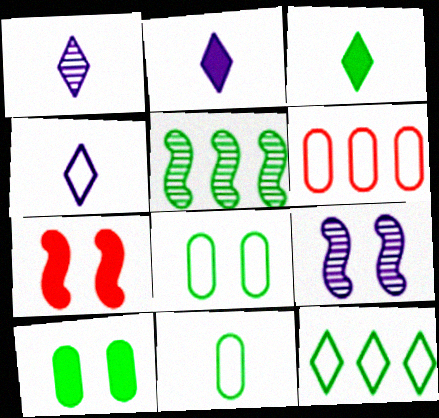[[1, 2, 4], 
[3, 5, 8], 
[3, 6, 9]]